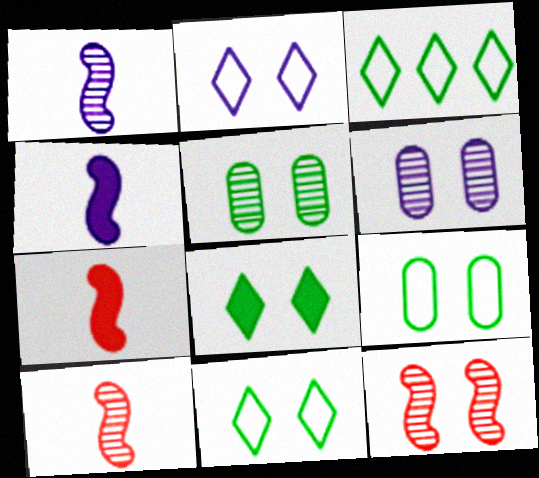[[3, 6, 7]]